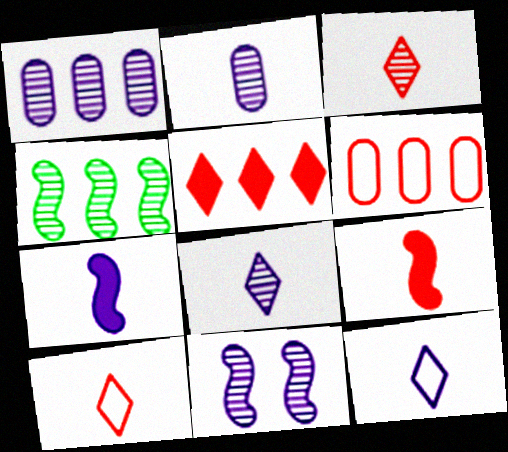[[1, 8, 11], 
[2, 7, 12]]